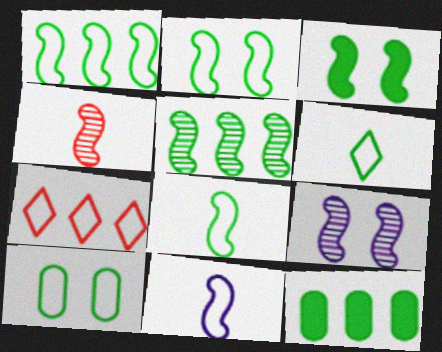[[1, 2, 8], 
[1, 6, 10], 
[3, 5, 8], 
[4, 5, 9], 
[7, 10, 11]]